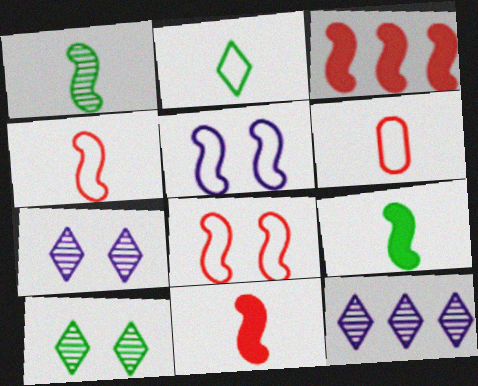[[1, 3, 5]]